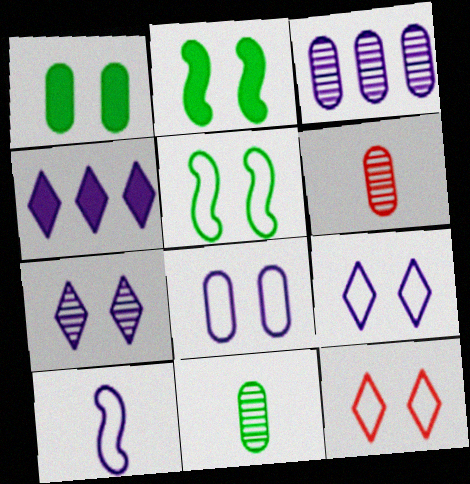[[4, 5, 6], 
[5, 8, 12]]